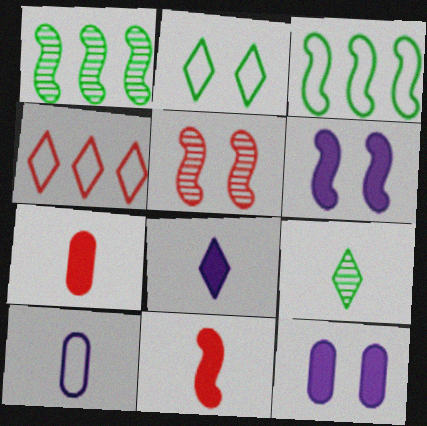[[2, 5, 12], 
[4, 5, 7], 
[9, 10, 11]]